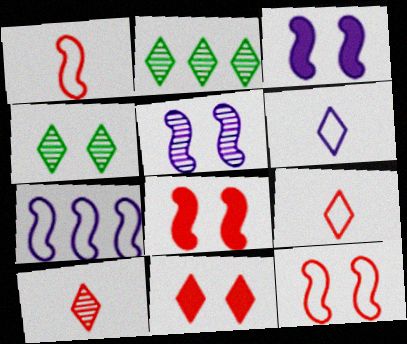[[2, 6, 11]]